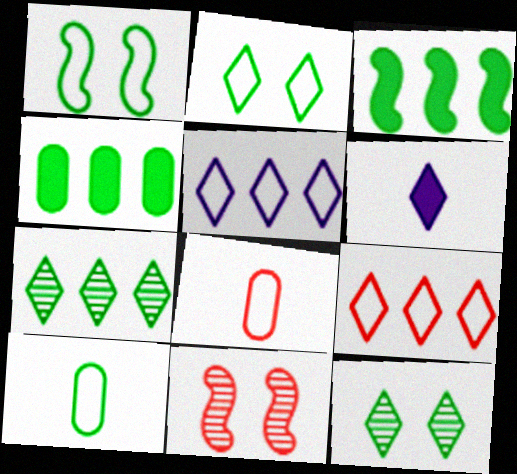[[1, 5, 8], 
[3, 10, 12], 
[6, 9, 12]]